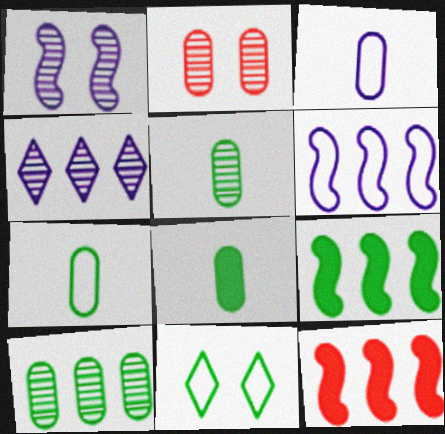[[5, 7, 8], 
[5, 9, 11]]